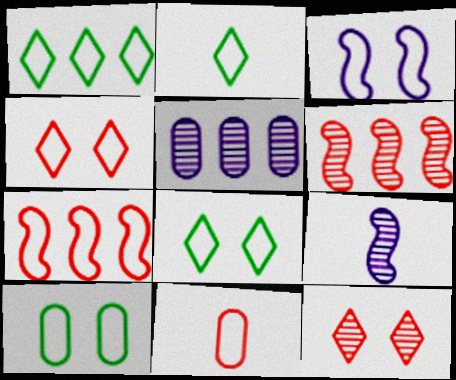[[1, 2, 8], 
[1, 3, 11], 
[3, 4, 10], 
[4, 7, 11]]